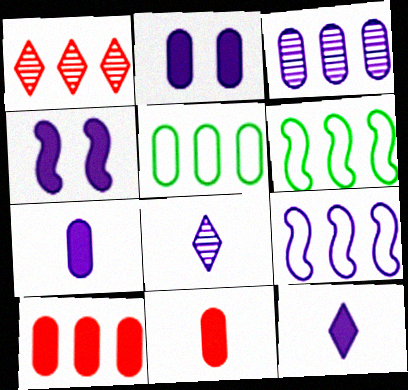[[2, 8, 9], 
[3, 5, 10]]